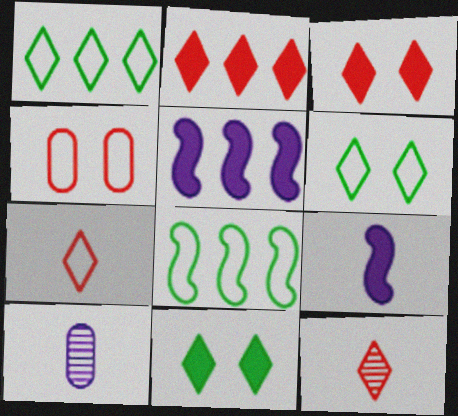[[3, 8, 10]]